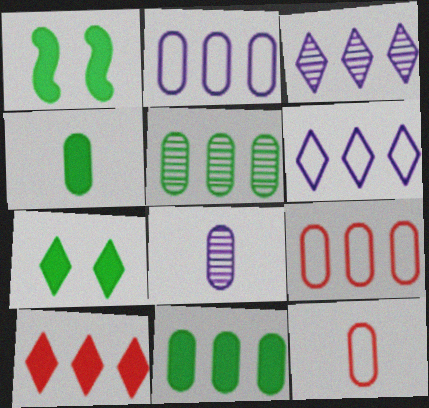[[1, 3, 12], 
[4, 8, 12]]